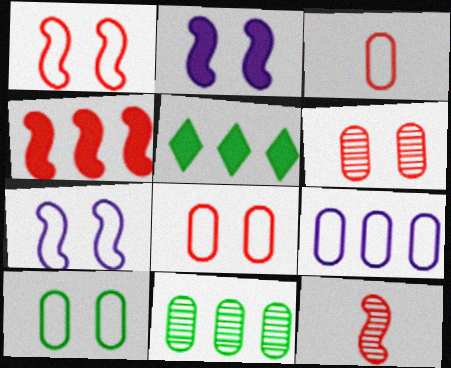[[1, 4, 12], 
[3, 9, 10]]